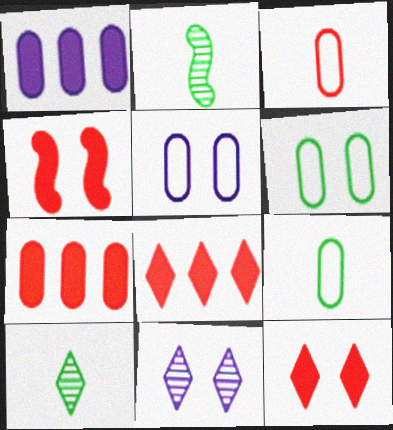[[2, 5, 8], 
[4, 6, 11]]